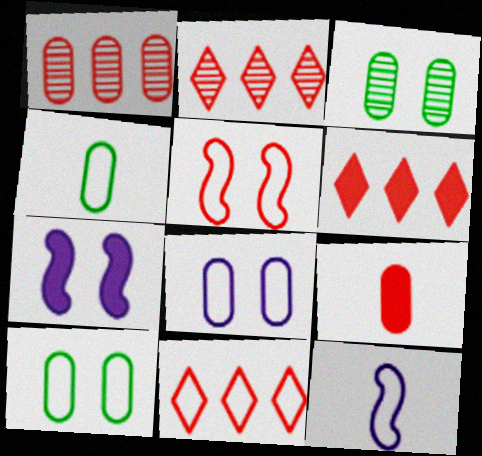[[2, 4, 7], 
[2, 5, 9], 
[2, 6, 11], 
[3, 6, 12], 
[10, 11, 12]]